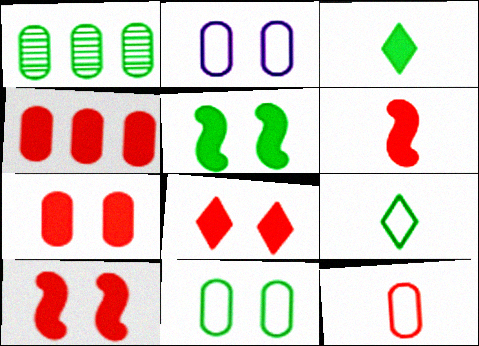[[1, 5, 9], 
[4, 6, 8], 
[7, 8, 10]]